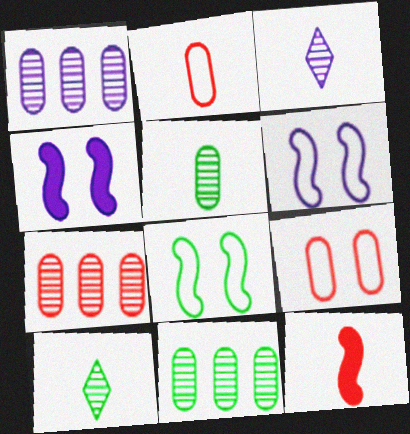[[1, 7, 11]]